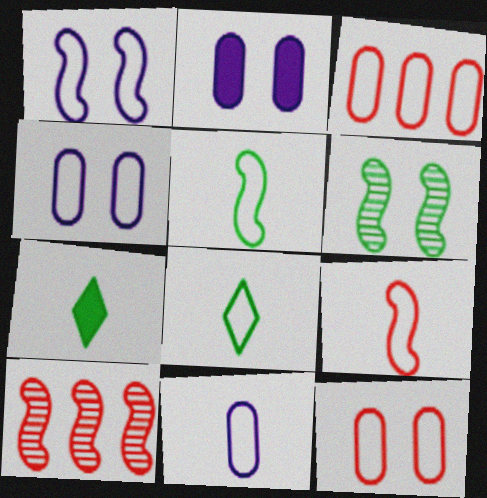[[1, 3, 8], 
[2, 8, 10], 
[4, 7, 10], 
[8, 9, 11]]